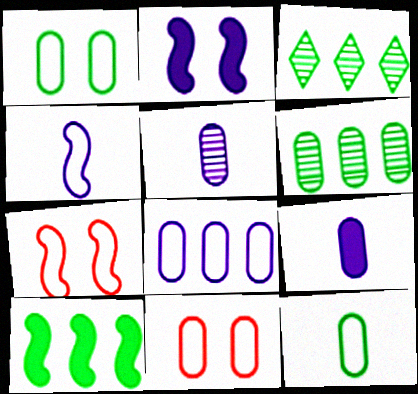[[3, 7, 9], 
[6, 9, 11], 
[8, 11, 12]]